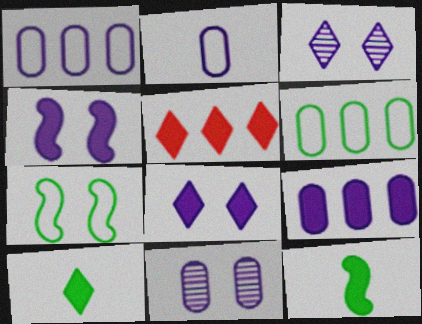[[2, 9, 11], 
[5, 8, 10]]